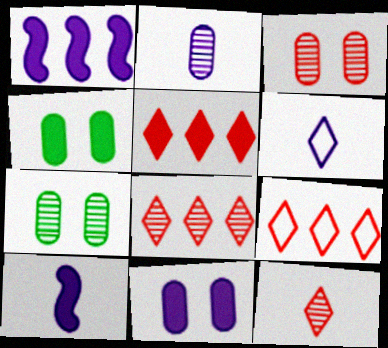[[2, 6, 10], 
[4, 5, 10], 
[5, 8, 9], 
[7, 9, 10]]